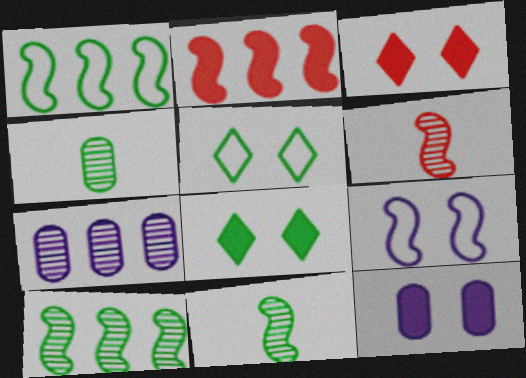[[1, 4, 8], 
[2, 9, 11]]